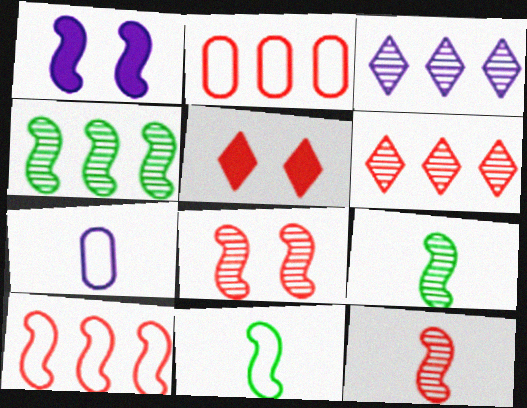[[1, 3, 7], 
[1, 9, 10], 
[2, 5, 12], 
[4, 5, 7]]